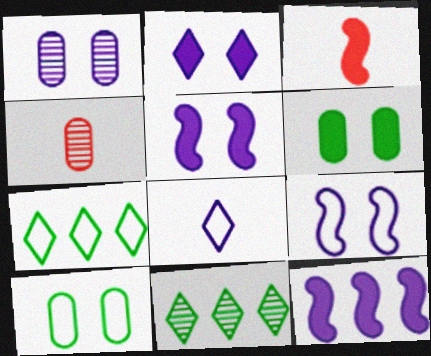[[1, 2, 9], 
[1, 3, 7], 
[1, 8, 12], 
[4, 5, 7]]